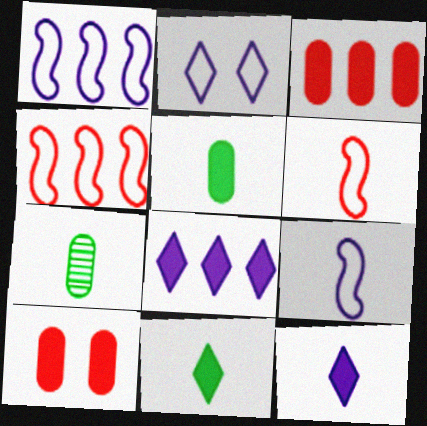[[6, 7, 12]]